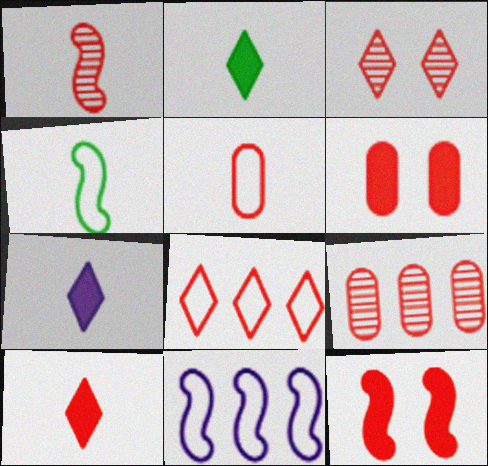[[1, 3, 9], 
[1, 5, 10], 
[1, 6, 8], 
[2, 7, 10], 
[3, 8, 10], 
[5, 6, 9]]